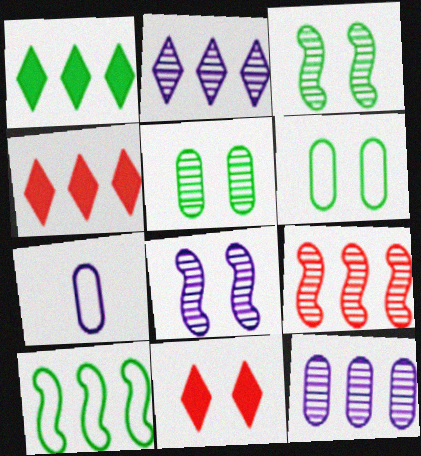[[3, 4, 7], 
[4, 10, 12], 
[6, 8, 11]]